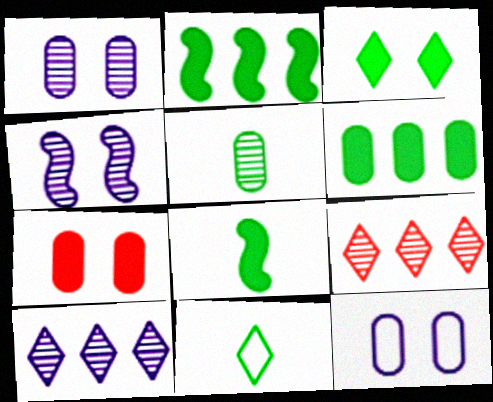[[3, 6, 8], 
[4, 5, 9], 
[5, 8, 11], 
[8, 9, 12]]